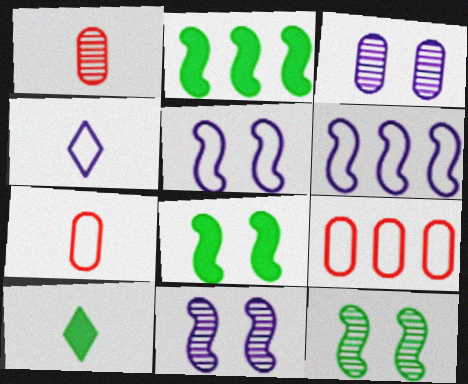[[9, 10, 11]]